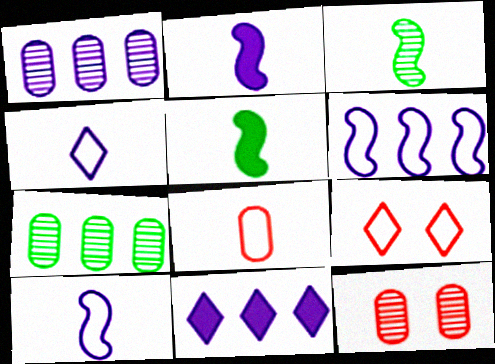[[1, 5, 9], 
[1, 6, 11], 
[2, 7, 9]]